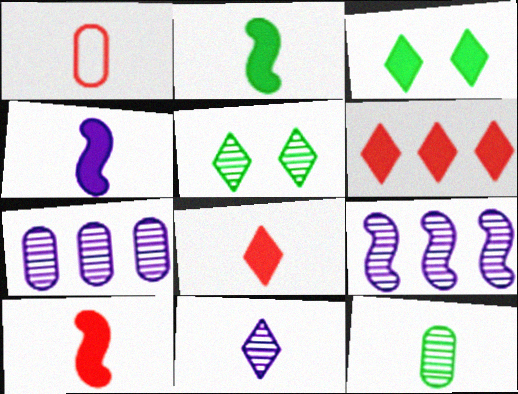[[1, 2, 11], 
[1, 3, 9], 
[2, 4, 10]]